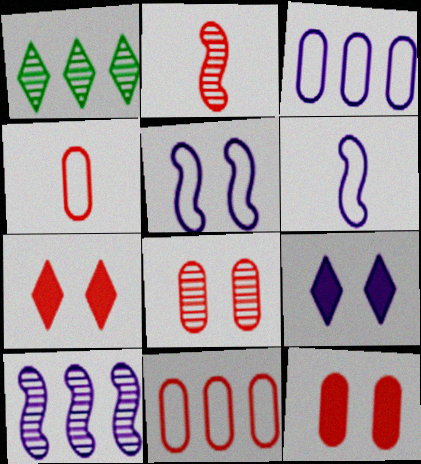[[1, 6, 12], 
[2, 7, 11]]